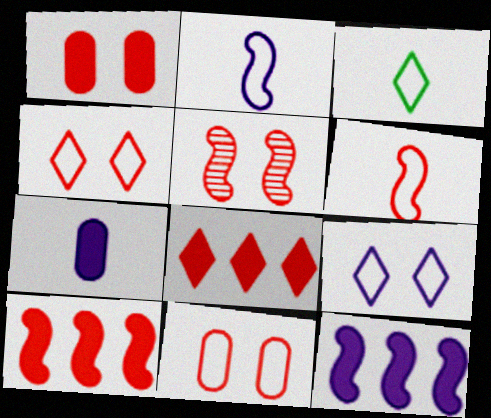[[1, 4, 5], 
[5, 6, 10]]